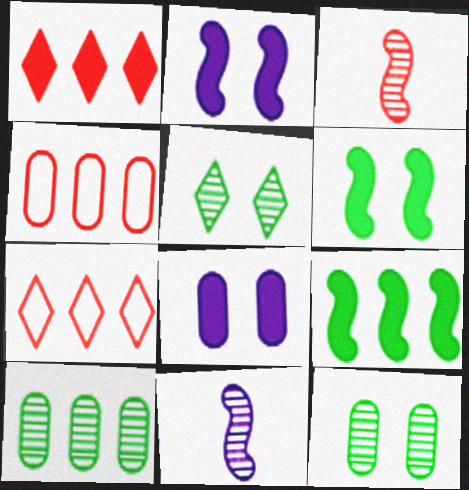[]